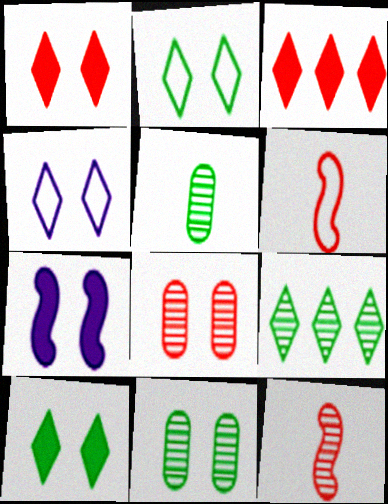[[2, 7, 8], 
[3, 6, 8]]